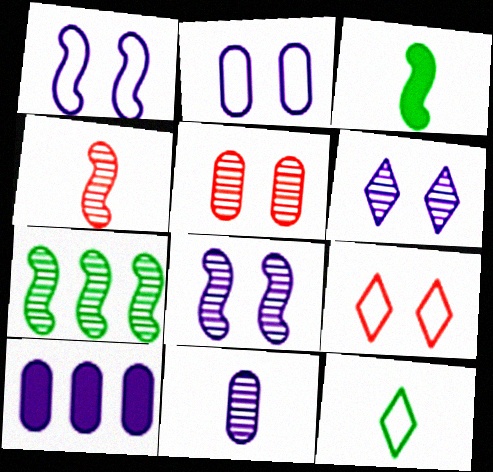[[2, 10, 11], 
[4, 7, 8]]